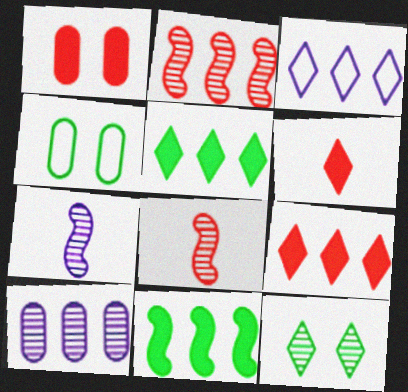[[3, 6, 12], 
[4, 7, 9], 
[8, 10, 12]]